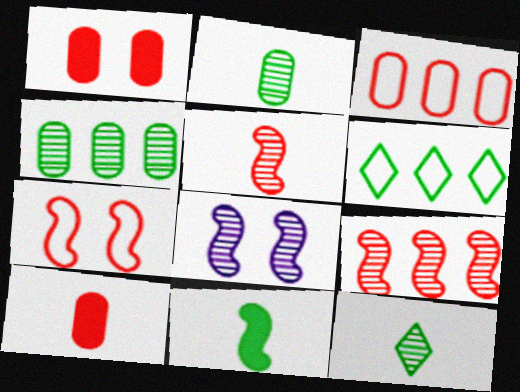[[6, 8, 10]]